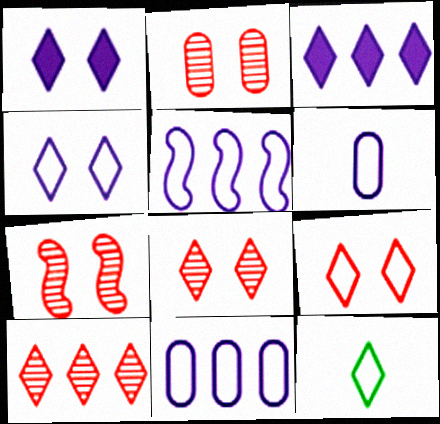[[1, 10, 12], 
[2, 7, 8], 
[3, 8, 12], 
[4, 5, 6]]